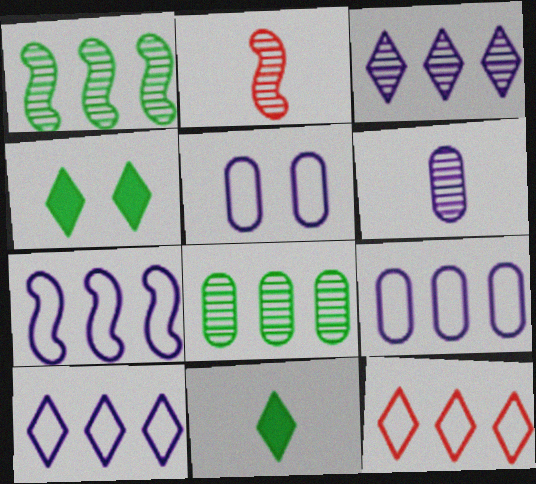[[2, 4, 9], 
[7, 9, 10]]